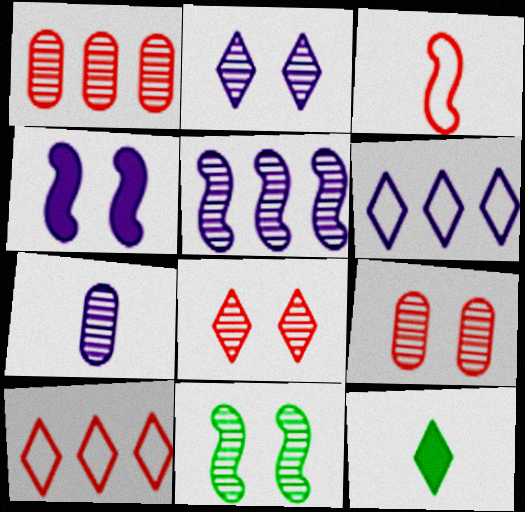[[2, 5, 7], 
[2, 9, 11], 
[2, 10, 12], 
[3, 7, 12], 
[4, 6, 7], 
[6, 8, 12]]